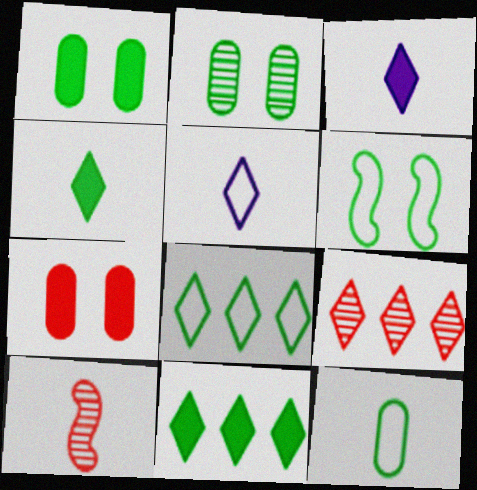[[3, 10, 12], 
[6, 8, 12]]